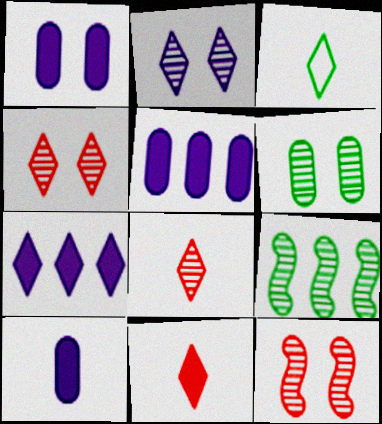[[1, 5, 10], 
[2, 6, 12], 
[3, 4, 7], 
[3, 5, 12]]